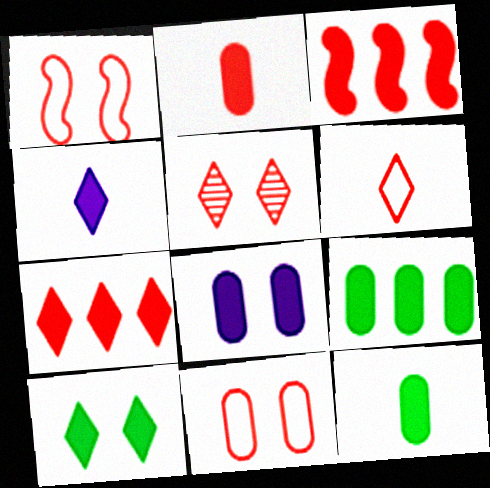[[2, 8, 9], 
[4, 7, 10], 
[5, 6, 7]]